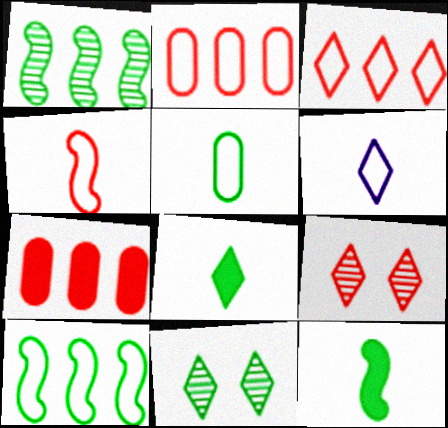[[4, 5, 6], 
[4, 7, 9]]